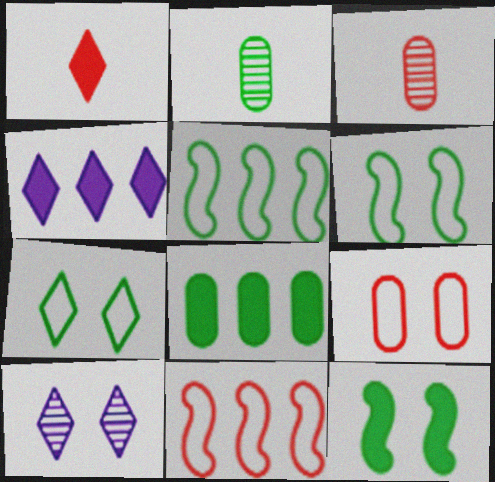[[3, 4, 6], 
[9, 10, 12]]